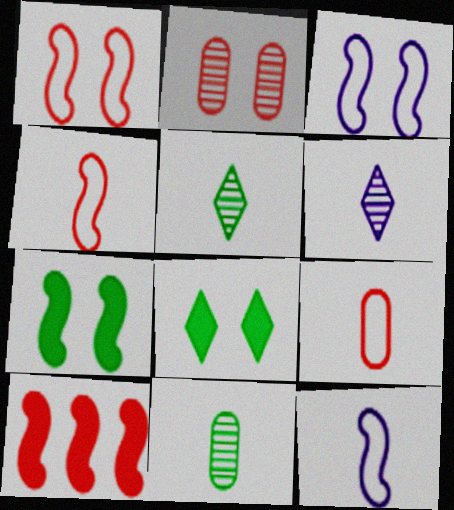[[2, 3, 8]]